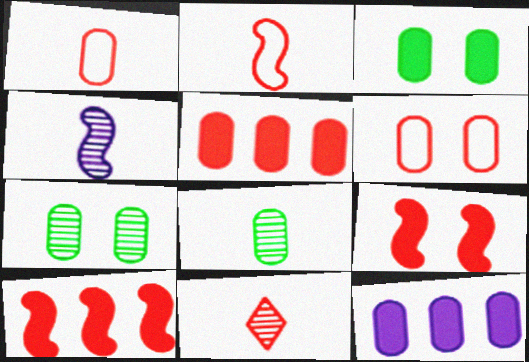[[1, 7, 12], 
[4, 8, 11], 
[6, 8, 12], 
[6, 10, 11]]